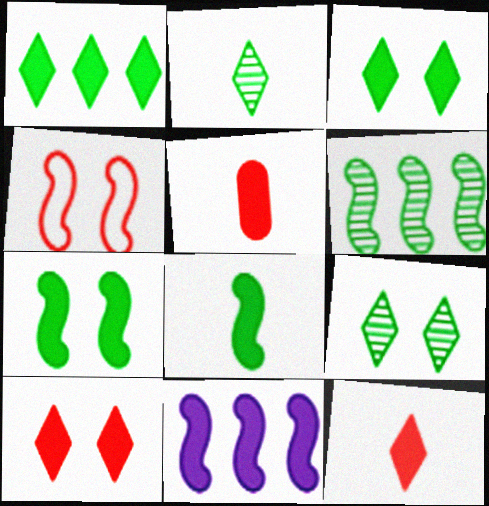[[3, 5, 11]]